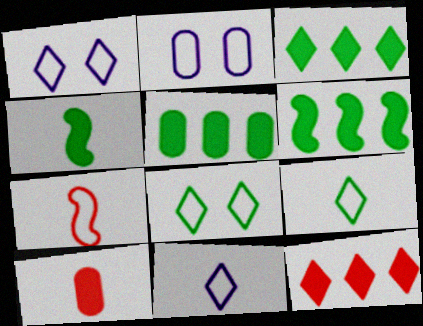[[3, 5, 6]]